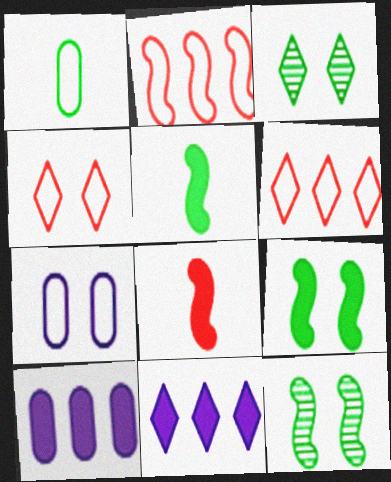[]